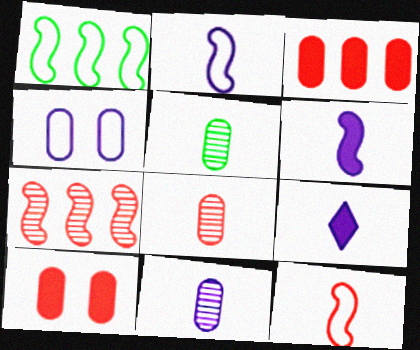[[2, 9, 11], 
[3, 4, 5], 
[5, 8, 11], 
[5, 9, 12]]